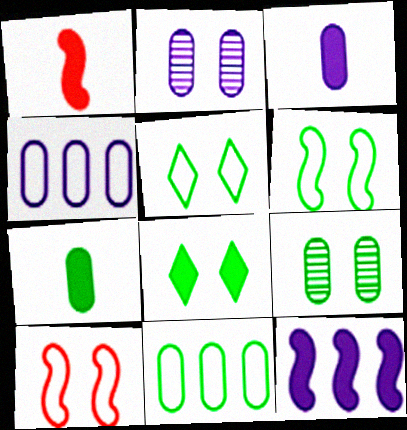[[2, 3, 4], 
[2, 8, 10], 
[6, 8, 9], 
[7, 9, 11]]